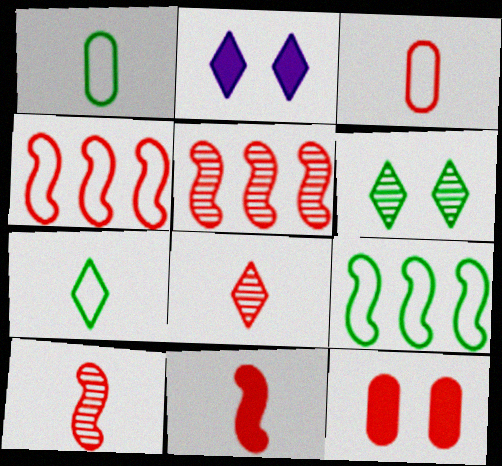[[1, 2, 5], 
[3, 8, 11], 
[4, 8, 12]]